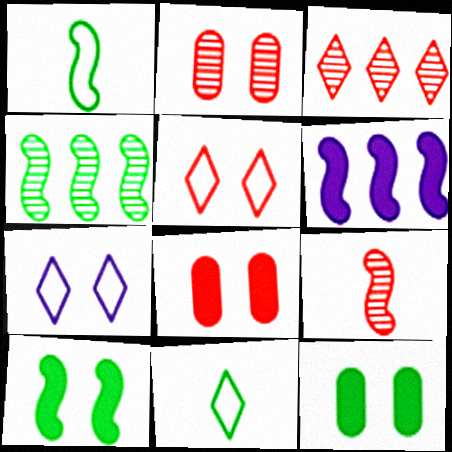[[1, 4, 10], 
[2, 3, 9], 
[2, 6, 11], 
[2, 7, 10], 
[4, 11, 12]]